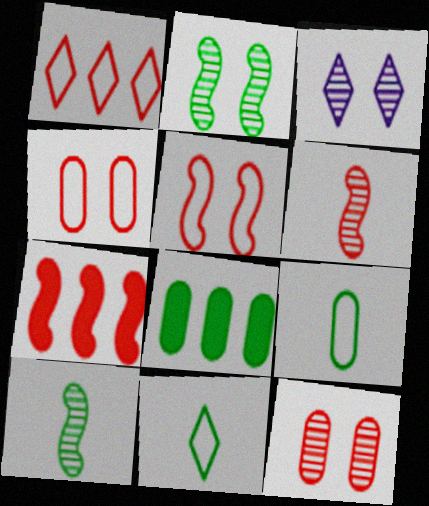[[2, 3, 12], 
[2, 8, 11], 
[3, 7, 9], 
[5, 6, 7]]